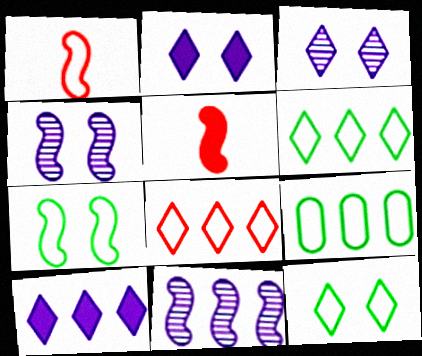[[3, 5, 9], 
[5, 7, 11]]